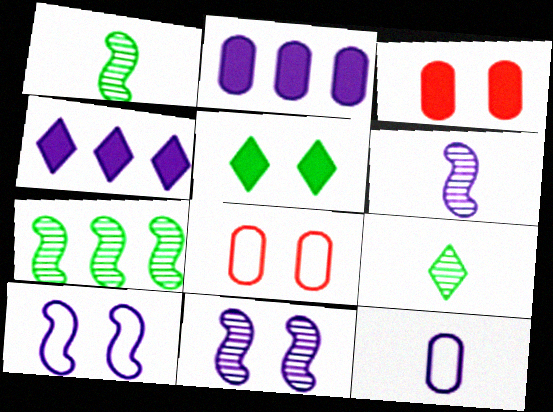[[1, 4, 8], 
[4, 11, 12], 
[5, 8, 11]]